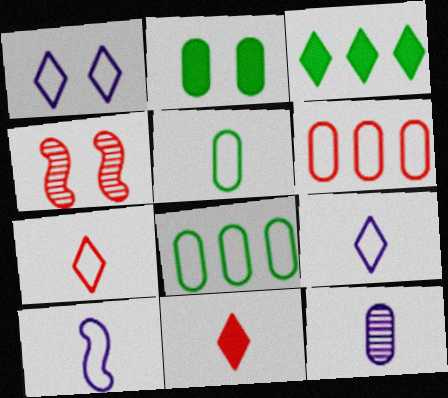[[1, 2, 4], 
[2, 6, 12], 
[4, 6, 11], 
[5, 7, 10]]